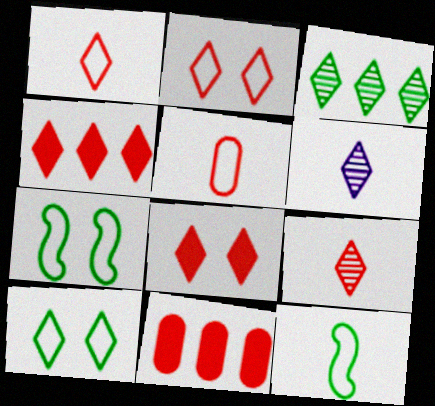[[2, 4, 9], 
[4, 6, 10], 
[6, 7, 11]]